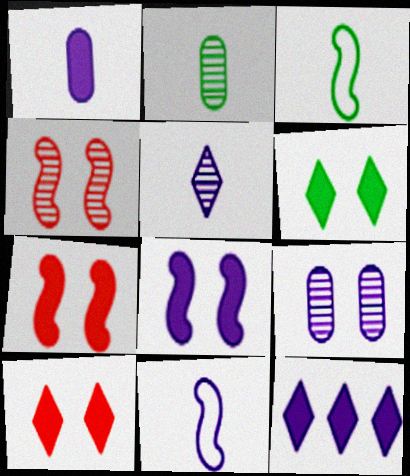[[1, 5, 11], 
[1, 8, 12], 
[9, 11, 12]]